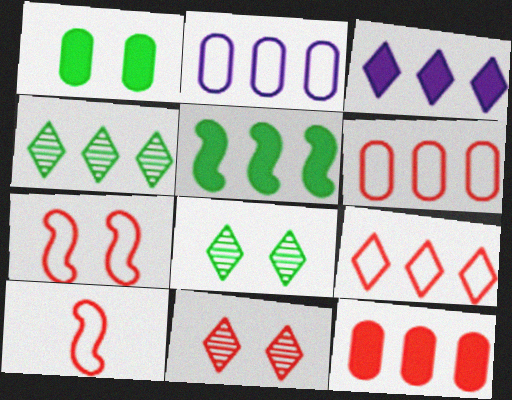[[3, 4, 9], 
[3, 5, 12], 
[10, 11, 12]]